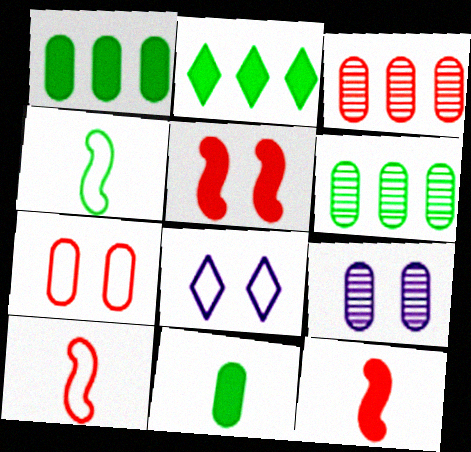[[2, 9, 10], 
[6, 8, 12]]